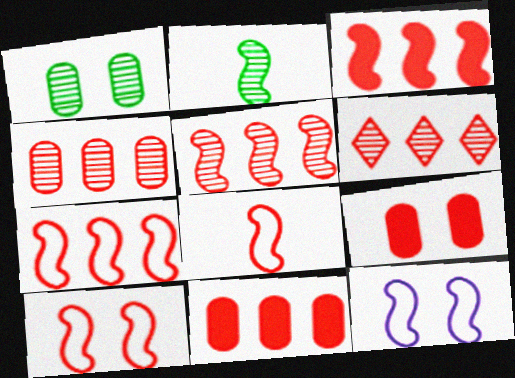[[2, 3, 12], 
[3, 5, 7], 
[4, 5, 6], 
[6, 7, 11], 
[6, 8, 9], 
[7, 8, 10]]